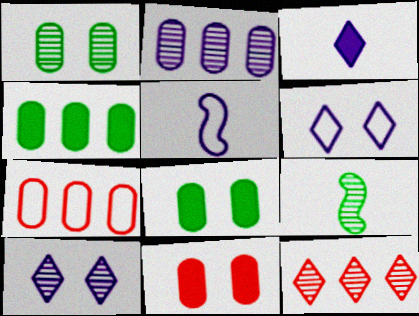[[2, 4, 7], 
[5, 8, 12]]